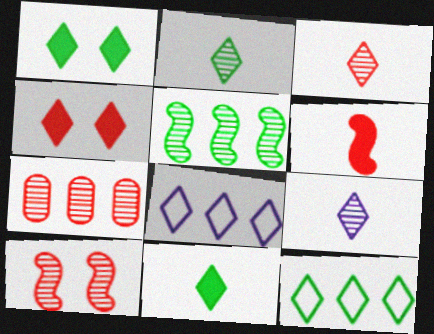[[1, 2, 12], 
[1, 3, 8], 
[2, 3, 9], 
[2, 4, 8], 
[3, 7, 10], 
[4, 9, 12]]